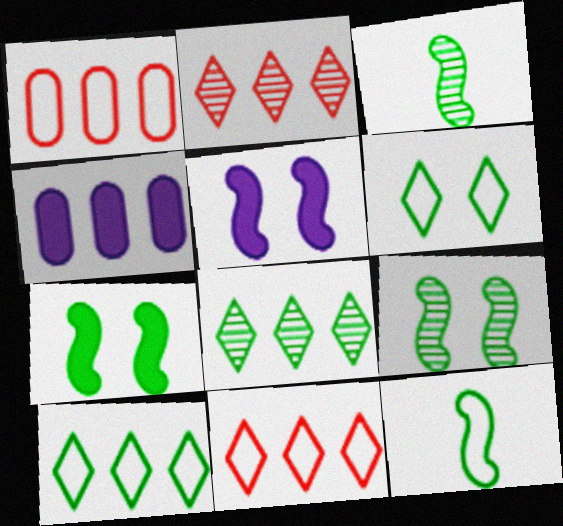[]